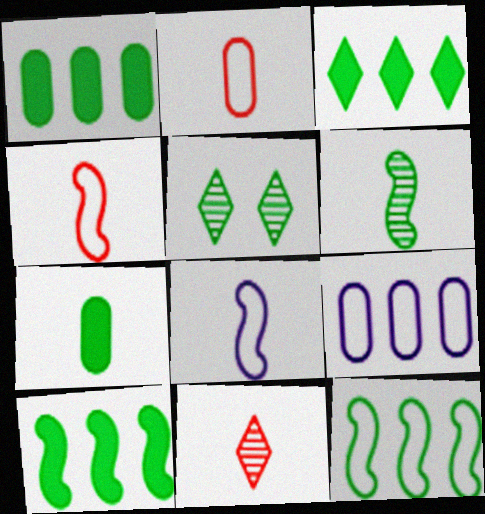[[1, 3, 10], 
[5, 7, 12], 
[7, 8, 11]]